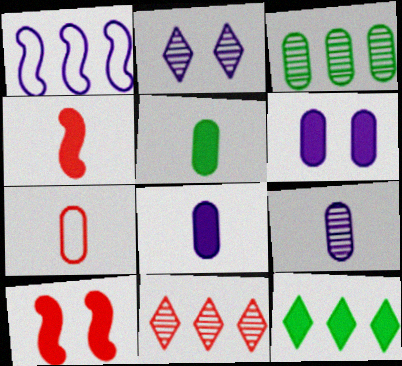[[1, 2, 8], 
[3, 6, 7], 
[4, 6, 12], 
[5, 7, 9], 
[7, 10, 11], 
[8, 10, 12]]